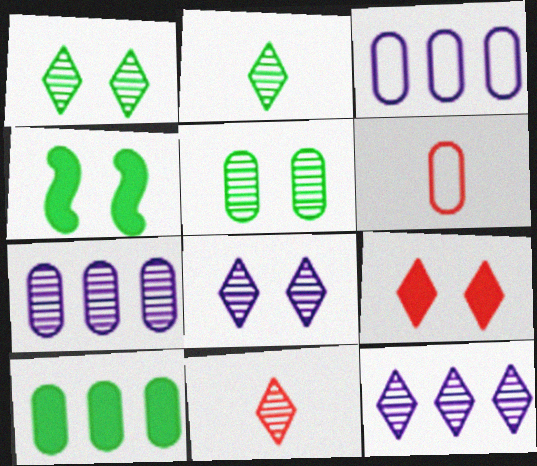[[1, 11, 12], 
[3, 4, 11], 
[4, 6, 12]]